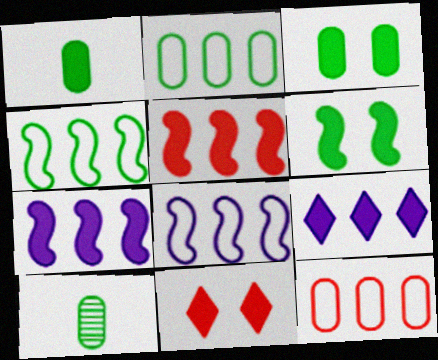[[1, 7, 11], 
[2, 3, 10], 
[8, 10, 11]]